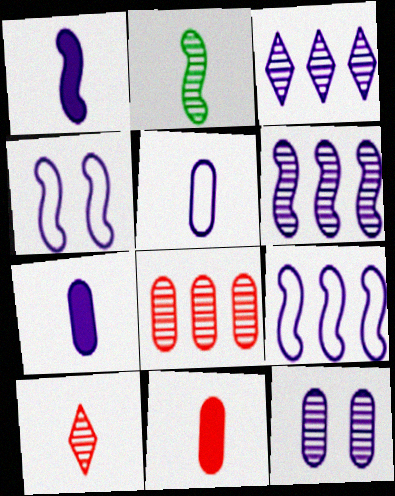[[1, 4, 6], 
[3, 4, 7]]